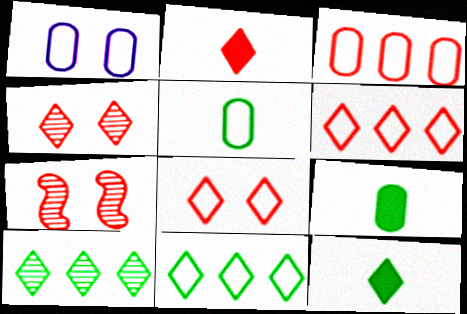[[1, 3, 5], 
[2, 3, 7], 
[2, 4, 6]]